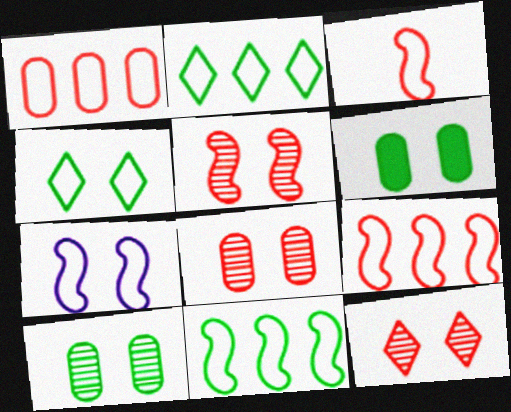[[3, 7, 11], 
[5, 8, 12], 
[6, 7, 12]]